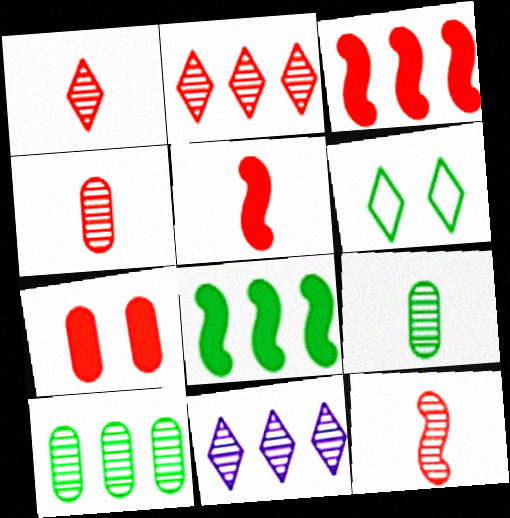[[1, 4, 12], 
[6, 8, 9]]